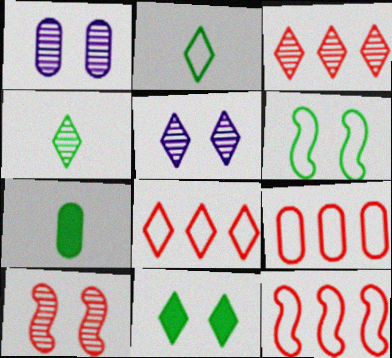[[1, 7, 9], 
[3, 4, 5], 
[5, 7, 12], 
[8, 9, 12]]